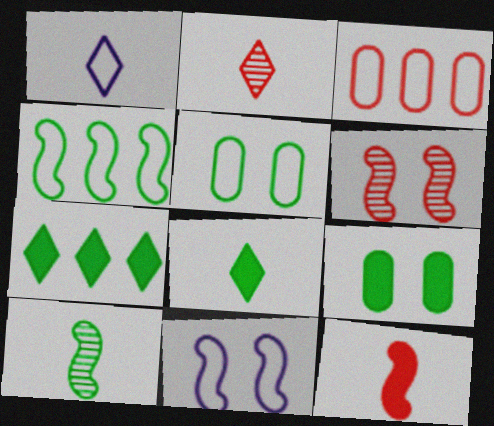[[1, 2, 8], 
[5, 7, 10]]